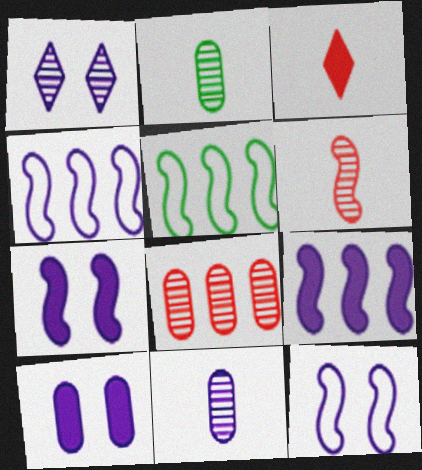[[1, 10, 12], 
[5, 6, 7]]